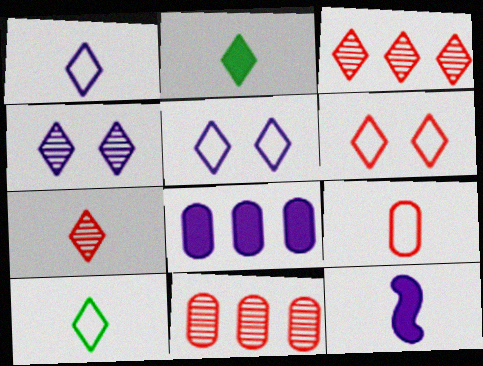[[1, 2, 7], 
[2, 3, 5]]